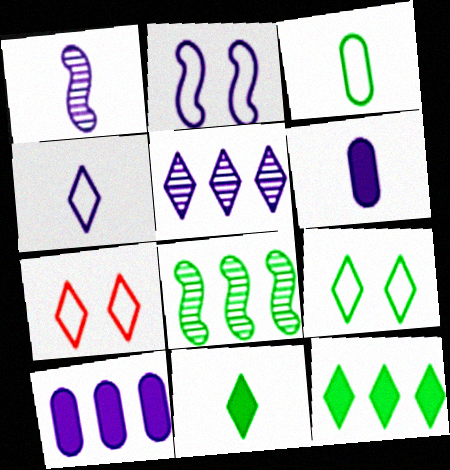[[1, 4, 6], 
[2, 5, 6], 
[5, 7, 11], 
[6, 7, 8]]